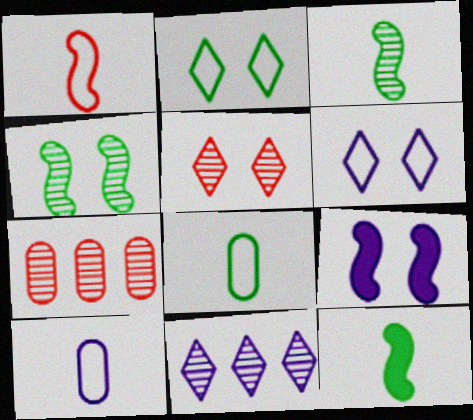[[6, 7, 12], 
[9, 10, 11]]